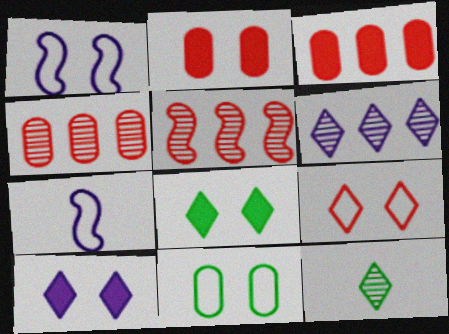[[1, 3, 12], 
[1, 9, 11], 
[4, 7, 8]]